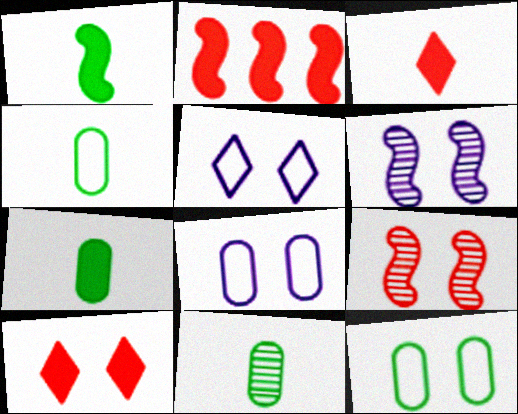[[2, 5, 11], 
[4, 7, 11], 
[6, 10, 12]]